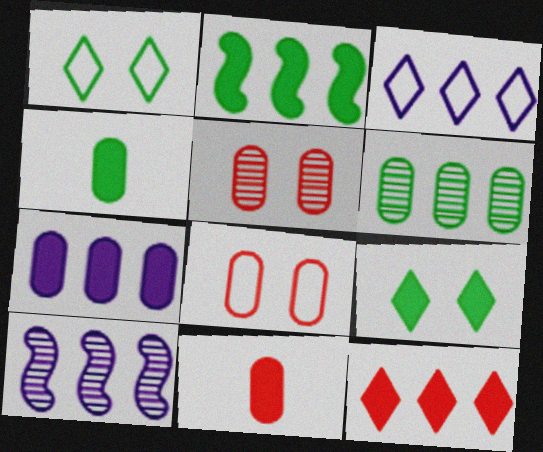[[1, 10, 11], 
[2, 4, 9], 
[2, 7, 12], 
[3, 7, 10]]